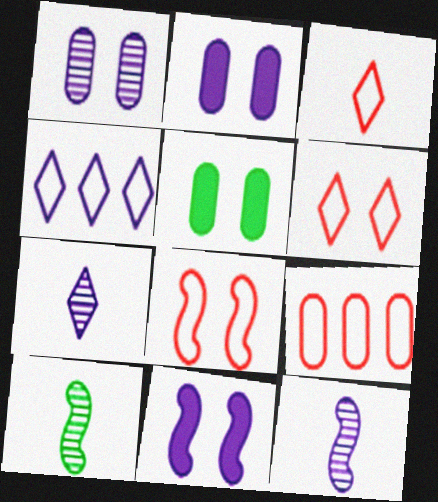[[2, 4, 12], 
[3, 8, 9]]